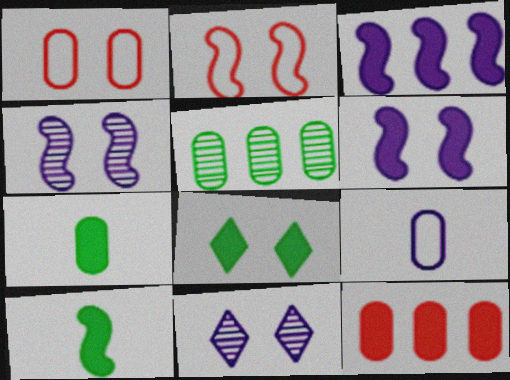[[1, 4, 8], 
[3, 9, 11]]